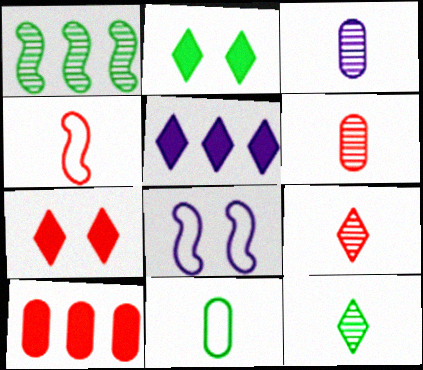[[1, 2, 11], 
[3, 5, 8], 
[8, 10, 12]]